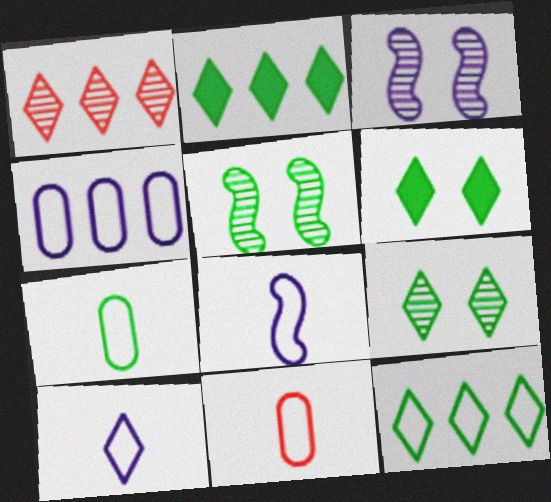[[1, 6, 10], 
[2, 3, 11], 
[2, 5, 7]]